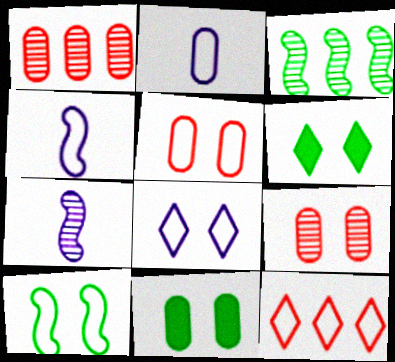[[1, 2, 11], 
[1, 4, 6], 
[2, 10, 12], 
[5, 8, 10], 
[7, 11, 12]]